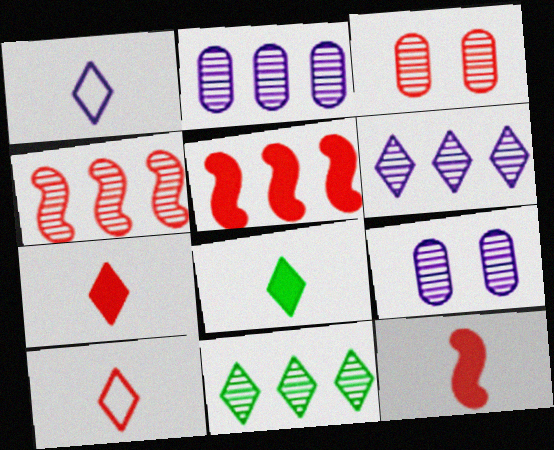[[2, 4, 11], 
[3, 5, 10]]